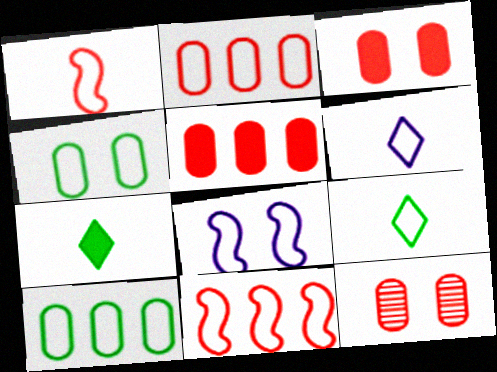[[2, 8, 9], 
[4, 6, 11]]